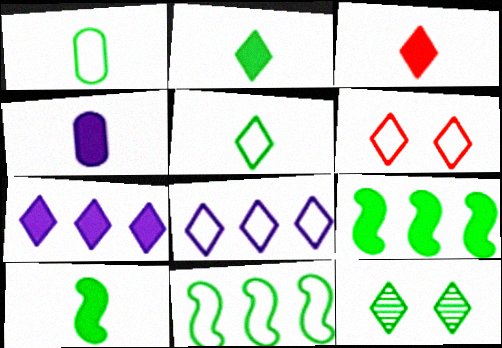[[1, 9, 12], 
[3, 4, 10], 
[3, 8, 12], 
[5, 6, 8]]